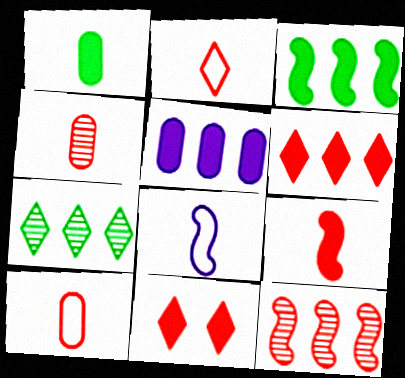[[2, 4, 9], 
[3, 5, 6], 
[10, 11, 12]]